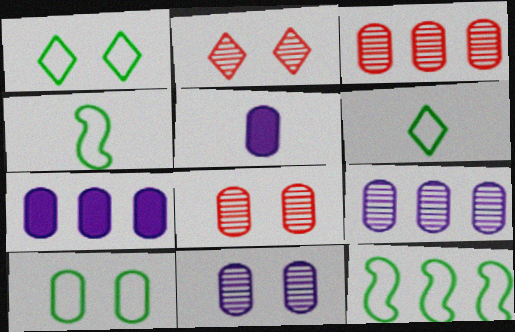[[2, 4, 7], 
[2, 5, 12], 
[3, 5, 10], 
[6, 10, 12]]